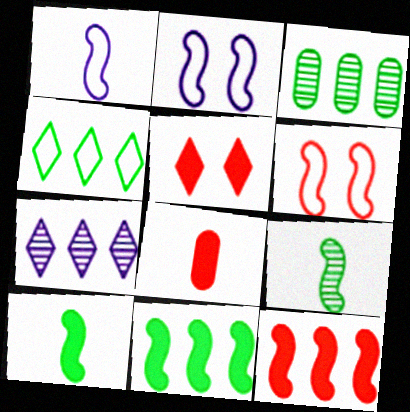[[1, 3, 5], 
[2, 9, 12], 
[3, 4, 11], 
[5, 8, 12]]